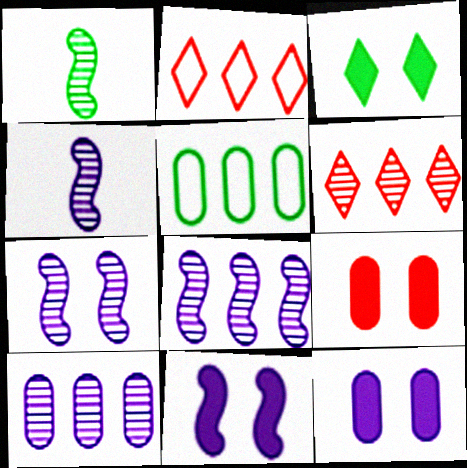[[1, 2, 12], 
[1, 3, 5], 
[3, 9, 11], 
[4, 7, 8]]